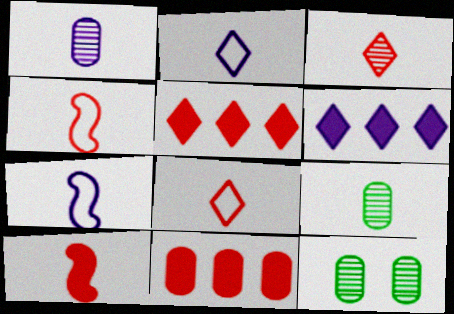[[2, 9, 10], 
[4, 6, 12], 
[5, 7, 12]]